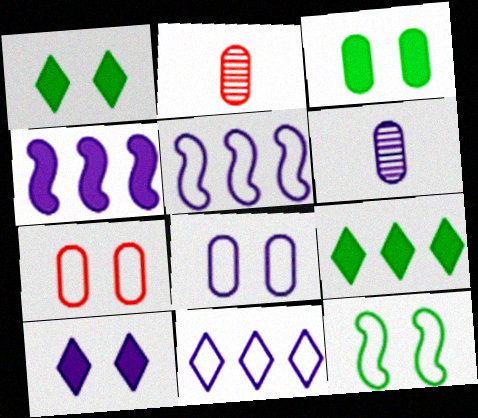[[1, 2, 5], 
[5, 6, 10]]